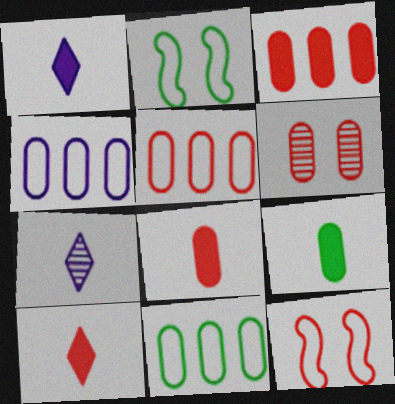[[2, 3, 7], 
[4, 5, 11], 
[4, 6, 9], 
[5, 6, 8]]